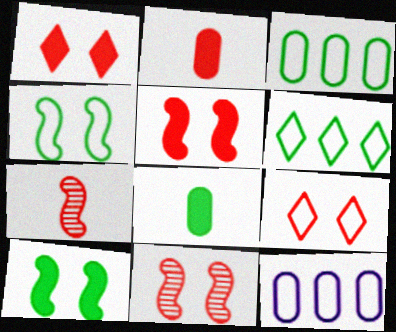[]